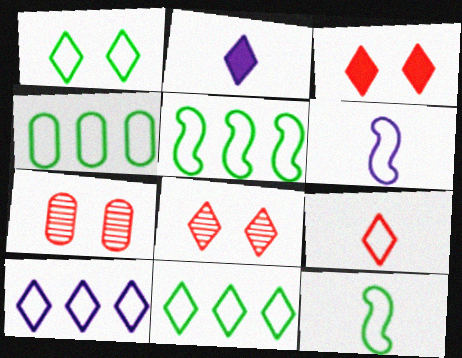[[1, 4, 12], 
[1, 9, 10], 
[2, 5, 7], 
[2, 8, 11], 
[4, 5, 11]]